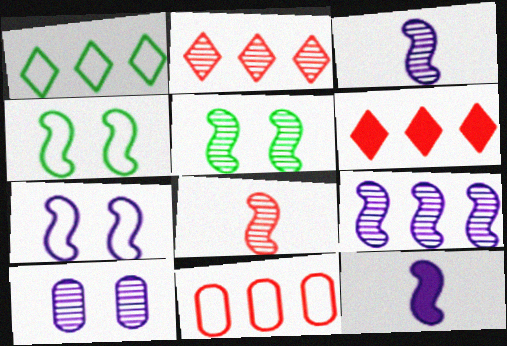[[5, 8, 9], 
[7, 9, 12]]